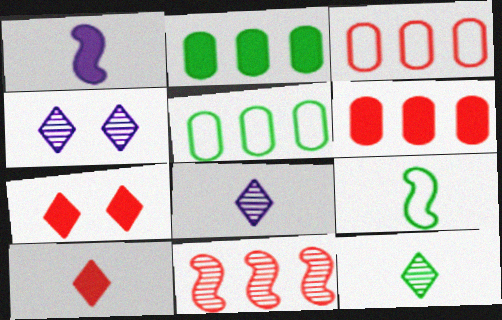[[1, 2, 7], 
[4, 6, 9]]